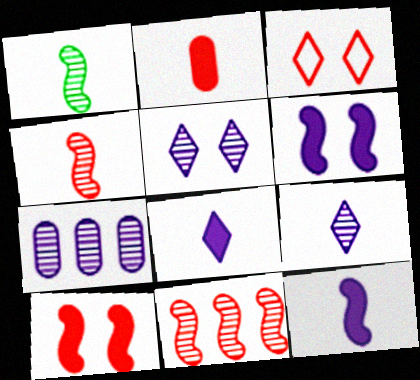[[2, 3, 11]]